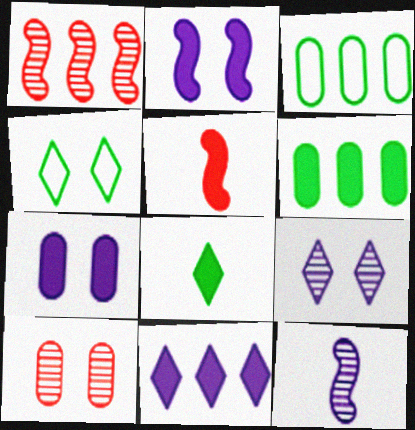[[1, 3, 11], 
[2, 4, 10], 
[3, 5, 9]]